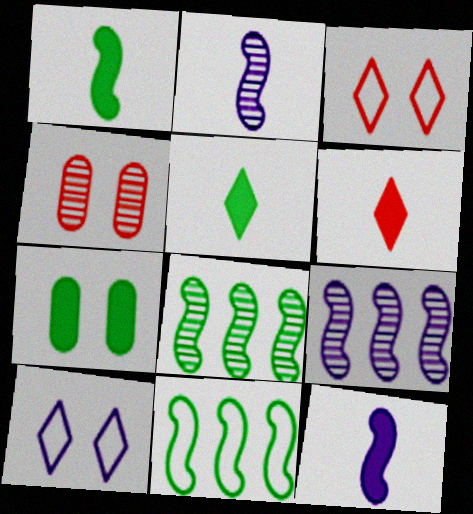[]